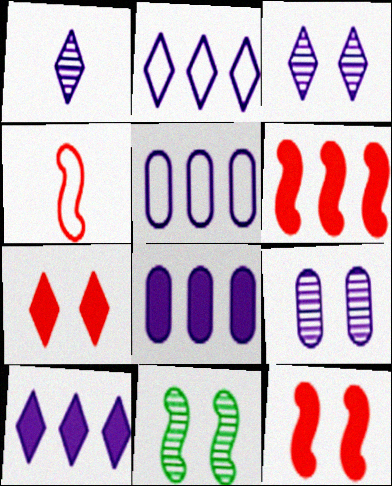[]